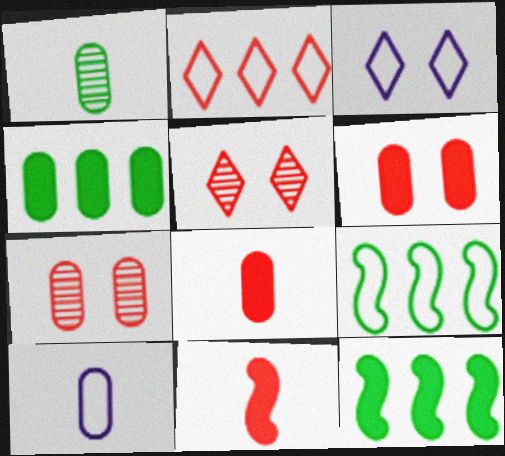[[1, 8, 10], 
[2, 7, 11], 
[4, 7, 10], 
[5, 10, 12]]